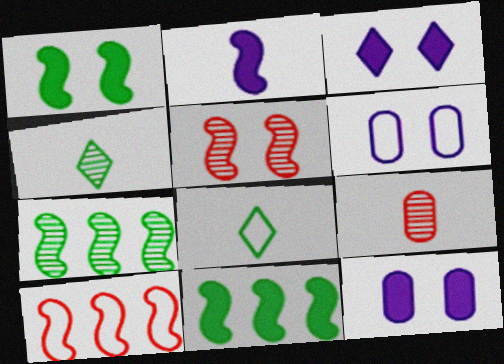[[2, 8, 9], 
[4, 10, 12], 
[6, 8, 10]]